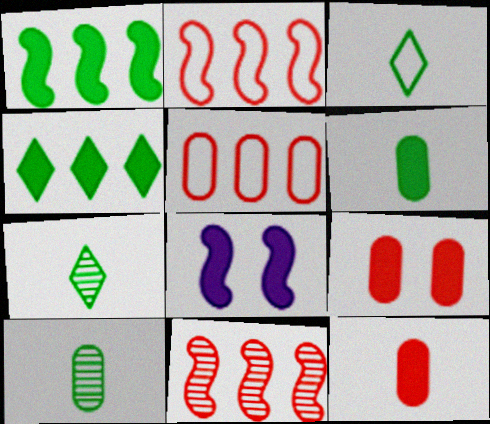[[4, 8, 12], 
[5, 7, 8]]